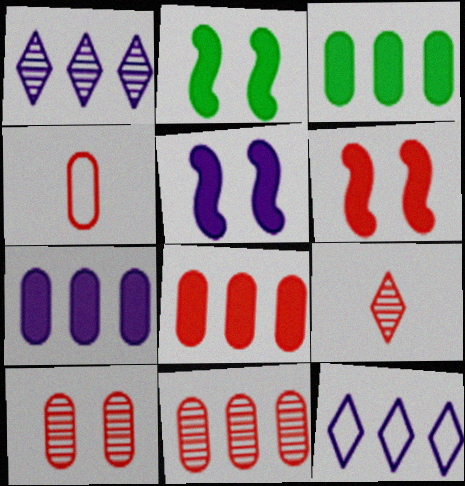[[1, 2, 4], 
[2, 5, 6], 
[3, 7, 8], 
[4, 8, 10]]